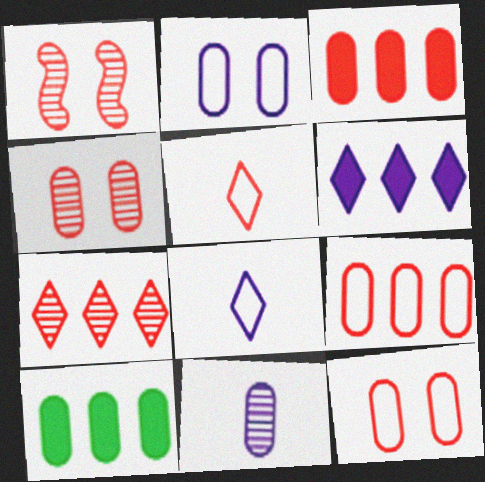[[1, 3, 5], 
[1, 8, 10], 
[10, 11, 12]]